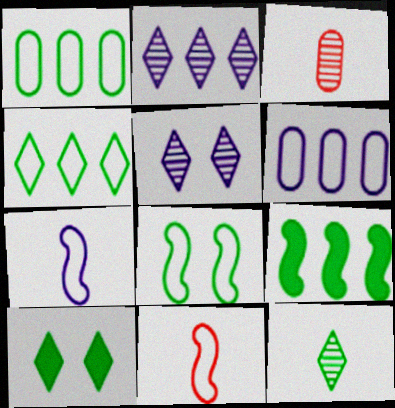[[4, 10, 12]]